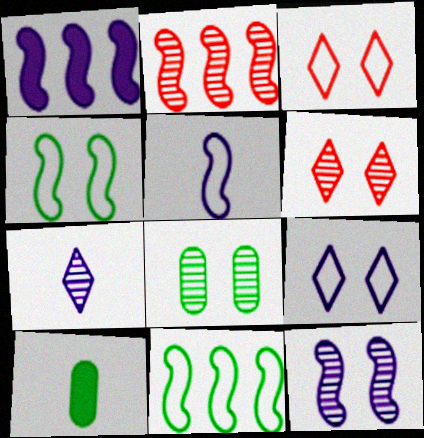[[1, 2, 11], 
[1, 5, 12], 
[2, 7, 8], 
[2, 9, 10], 
[6, 8, 12]]